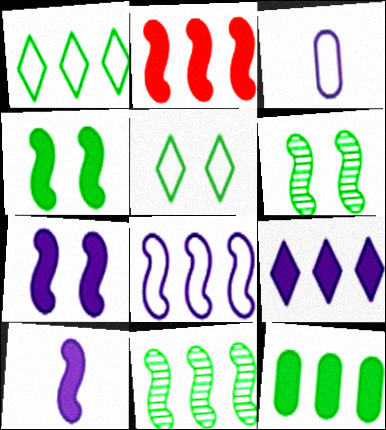[[1, 11, 12], 
[2, 4, 10], 
[2, 8, 11], 
[2, 9, 12]]